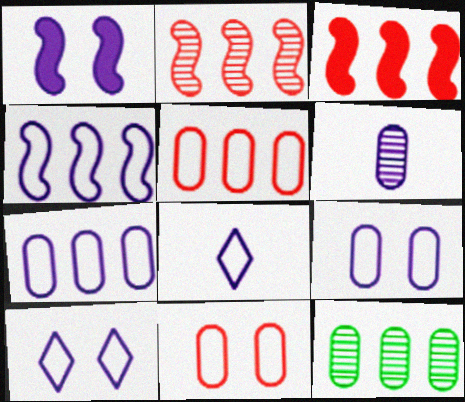[[4, 8, 9]]